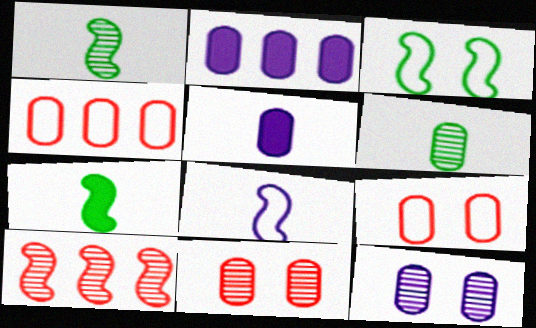[[2, 6, 9]]